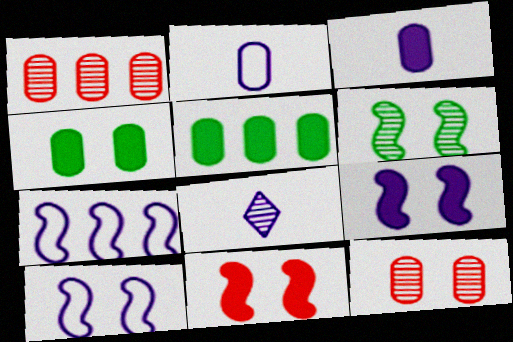[[1, 2, 4], 
[1, 6, 8], 
[2, 5, 12], 
[6, 10, 11]]